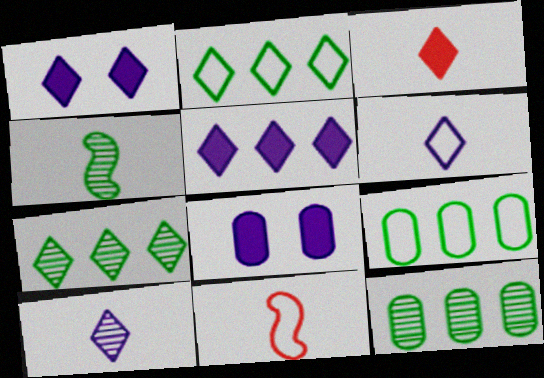[[1, 11, 12], 
[7, 8, 11]]